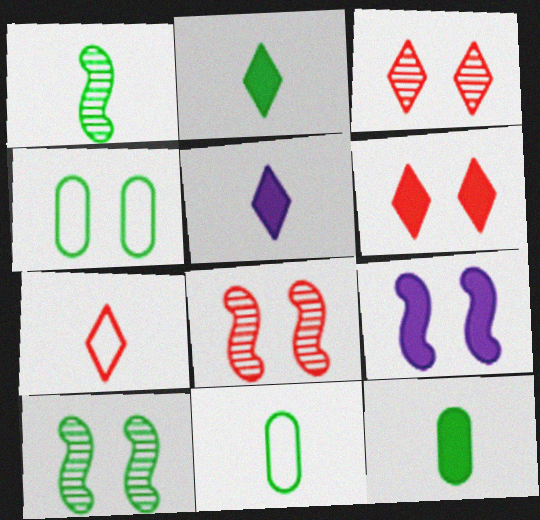[[1, 2, 11], 
[3, 4, 9]]